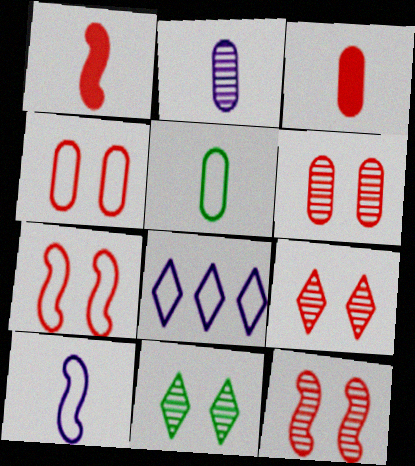[[2, 3, 5], 
[5, 7, 8], 
[6, 9, 12]]